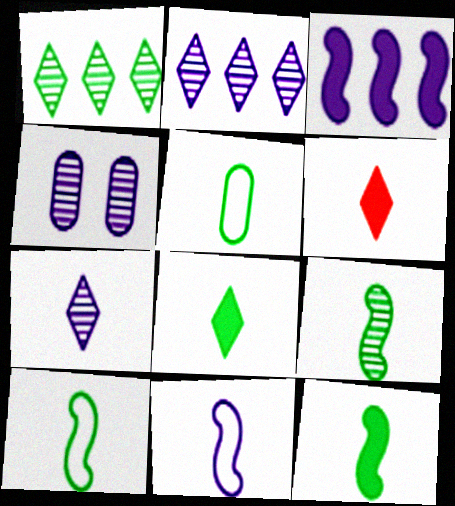[[5, 8, 9], 
[9, 10, 12]]